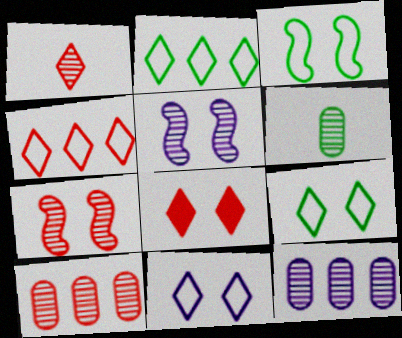[[1, 4, 8], 
[1, 7, 10]]